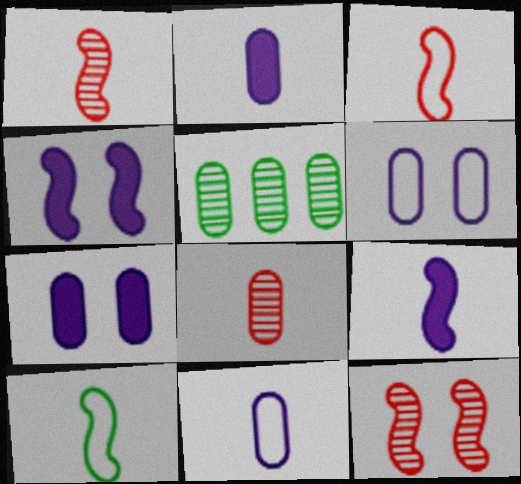[[1, 9, 10]]